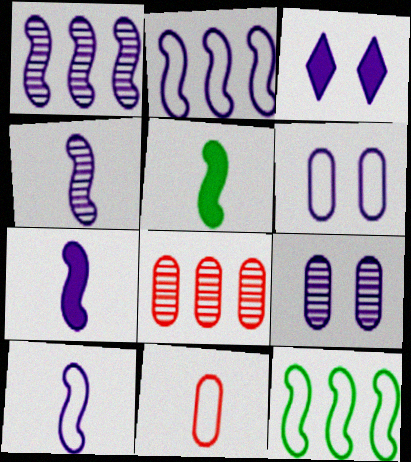[[4, 7, 10]]